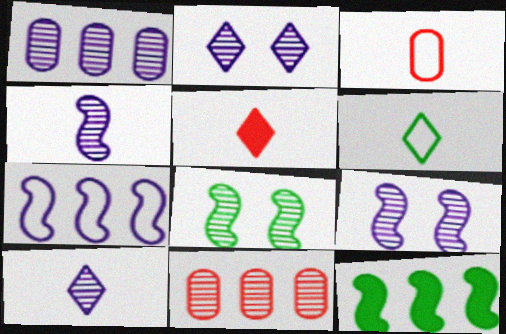[[1, 2, 4], 
[1, 9, 10], 
[2, 3, 12], 
[5, 6, 10], 
[8, 10, 11]]